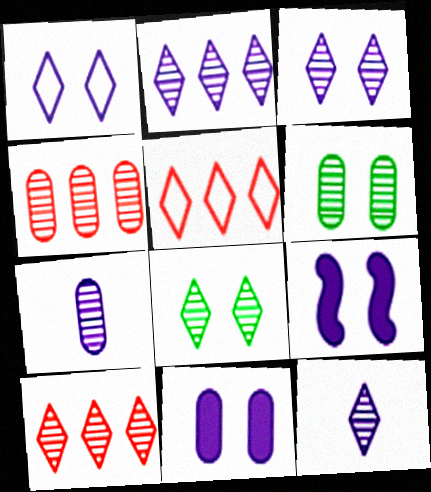[[2, 3, 12], 
[4, 6, 7], 
[8, 10, 12]]